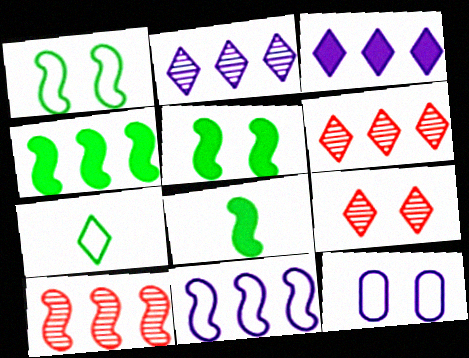[[3, 7, 9], 
[4, 5, 8], 
[4, 10, 11], 
[5, 9, 12], 
[6, 8, 12]]